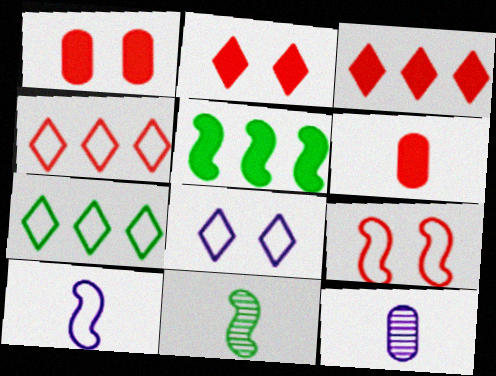[]